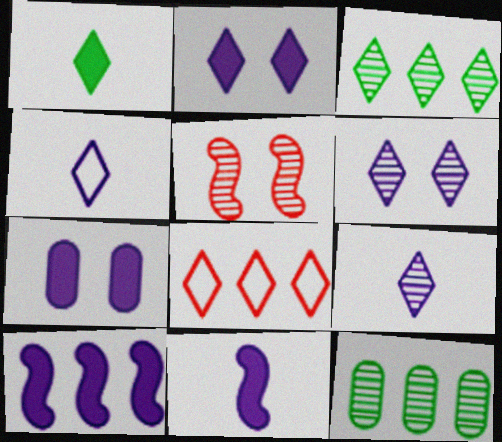[[1, 6, 8], 
[5, 9, 12], 
[8, 10, 12]]